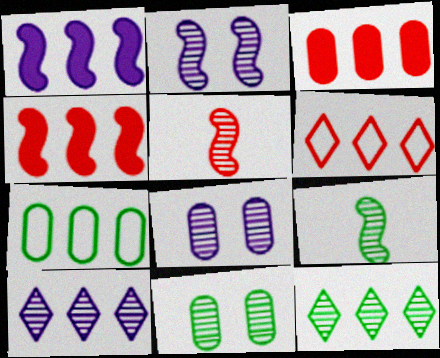[[4, 7, 10], 
[5, 8, 12], 
[5, 10, 11], 
[9, 11, 12]]